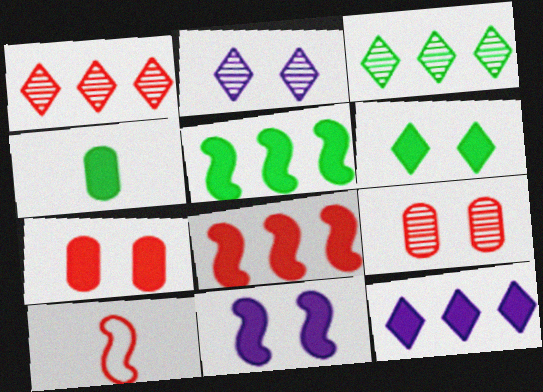[[1, 7, 10], 
[4, 5, 6], 
[6, 7, 11]]